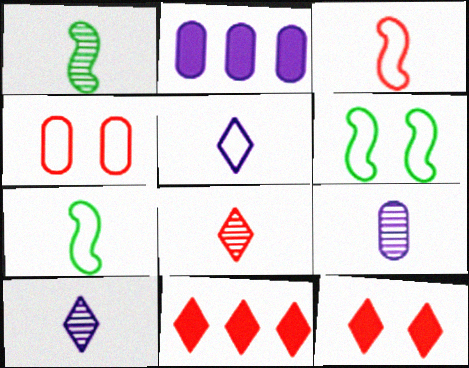[[1, 8, 9], 
[2, 6, 8], 
[6, 9, 11]]